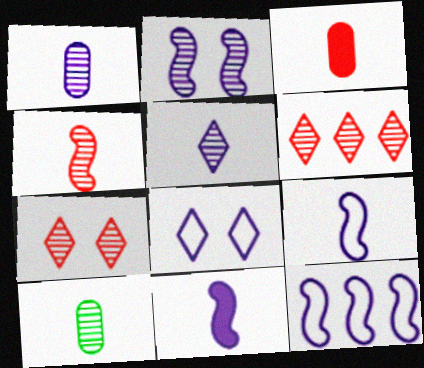[[2, 6, 10], 
[2, 11, 12], 
[4, 5, 10]]